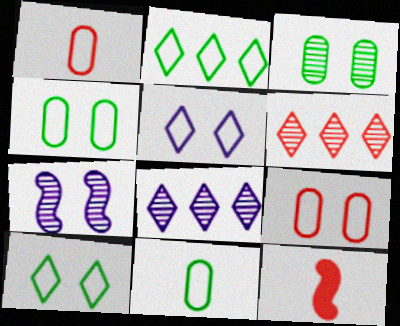[[4, 8, 12], 
[6, 9, 12]]